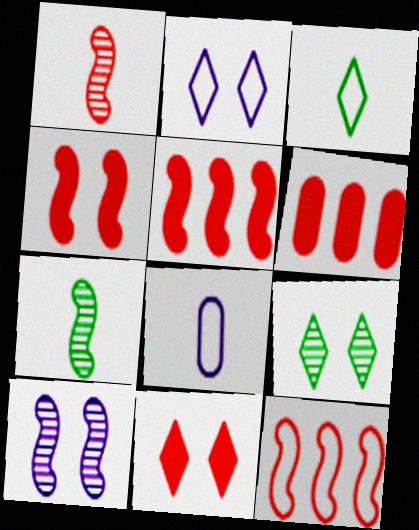[[1, 4, 12], 
[2, 6, 7], 
[2, 9, 11], 
[3, 6, 10], 
[5, 8, 9]]